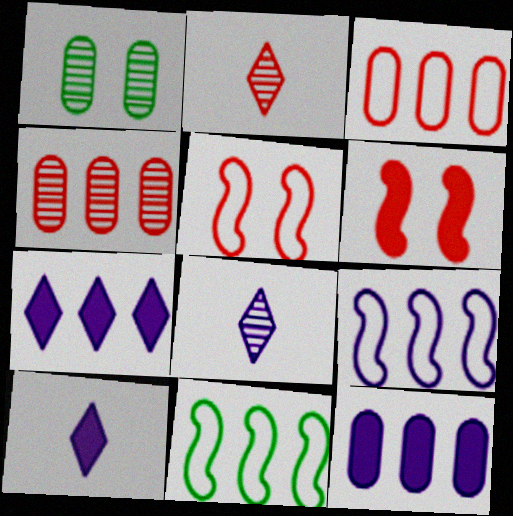[[2, 3, 6], 
[4, 7, 11]]